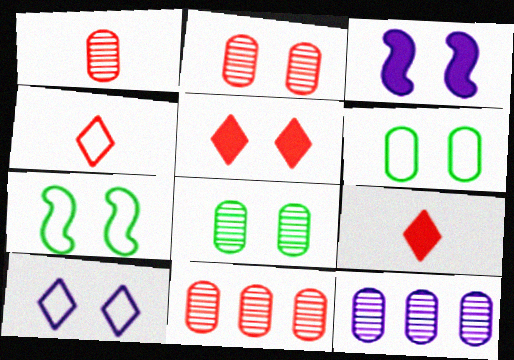[[1, 2, 11], 
[1, 8, 12], 
[7, 9, 12]]